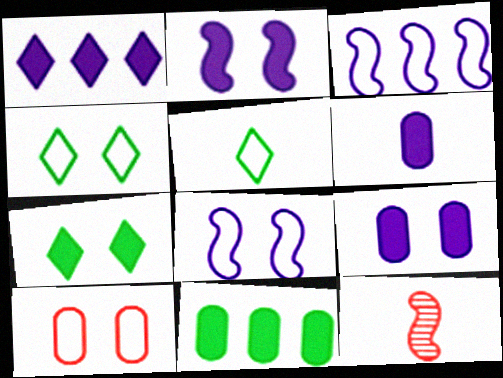[[1, 2, 6], 
[3, 5, 10], 
[4, 8, 10], 
[5, 6, 12]]